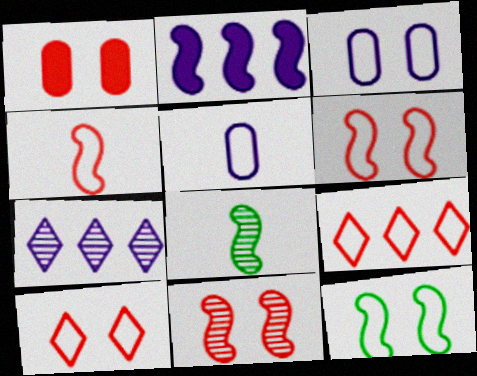[[1, 10, 11], 
[2, 6, 8], 
[3, 10, 12], 
[5, 9, 12]]